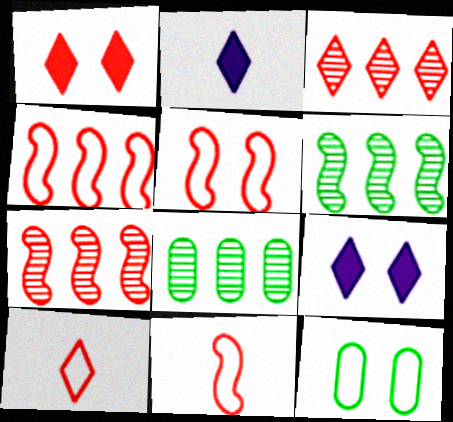[[1, 3, 10], 
[2, 5, 8], 
[2, 7, 12], 
[4, 5, 11], 
[8, 9, 11]]